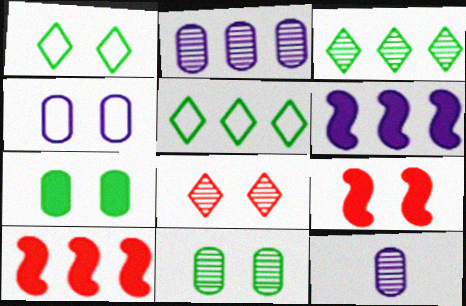[[1, 10, 12], 
[2, 5, 10], 
[5, 9, 12]]